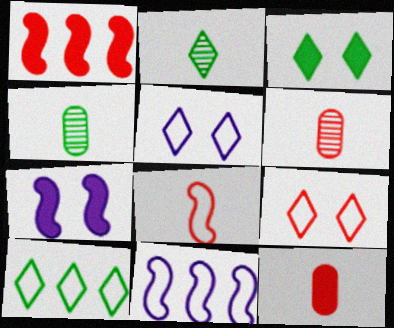[[1, 4, 5], 
[1, 6, 9], 
[2, 3, 10], 
[3, 6, 11], 
[6, 7, 10]]